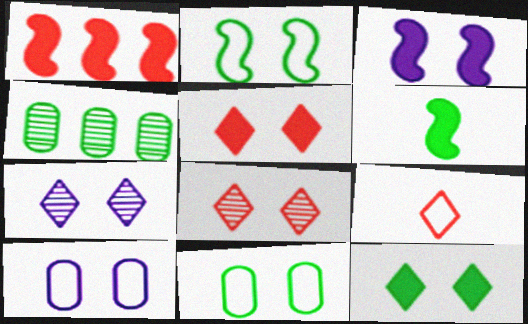[[1, 3, 6], 
[3, 4, 9], 
[3, 7, 10], 
[3, 8, 11]]